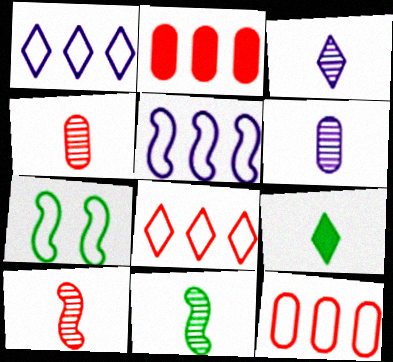[[2, 3, 7], 
[3, 4, 11]]